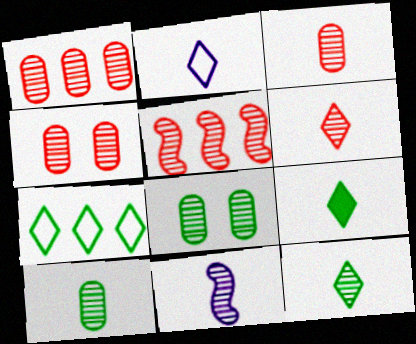[[1, 3, 4], 
[2, 6, 9], 
[3, 11, 12], 
[4, 5, 6], 
[6, 10, 11]]